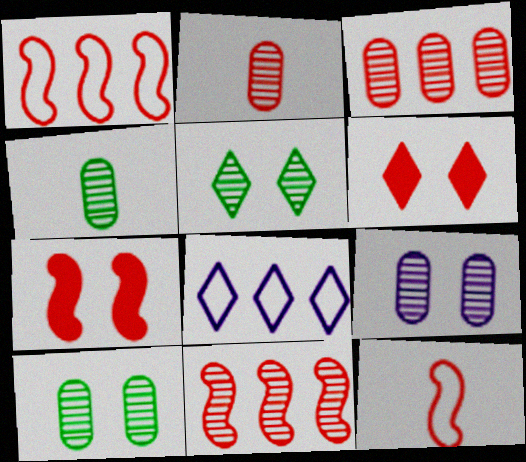[[1, 2, 6], 
[3, 4, 9], 
[3, 6, 12], 
[4, 7, 8], 
[7, 11, 12]]